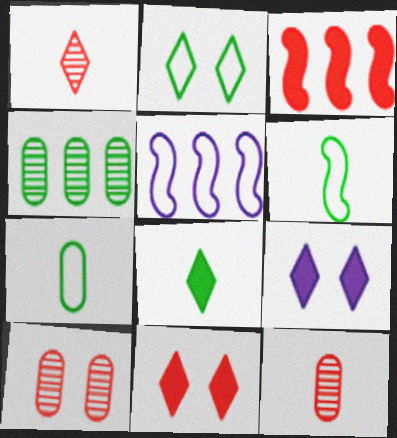[[5, 8, 10]]